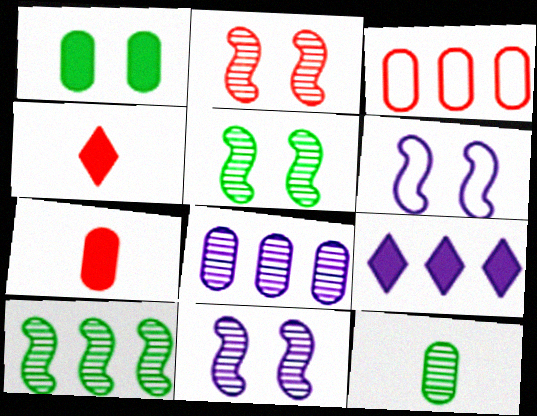[[2, 3, 4], 
[2, 5, 11], 
[3, 9, 10]]